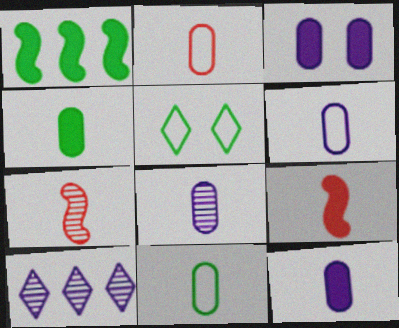[[2, 4, 8], 
[2, 6, 11], 
[6, 8, 12]]